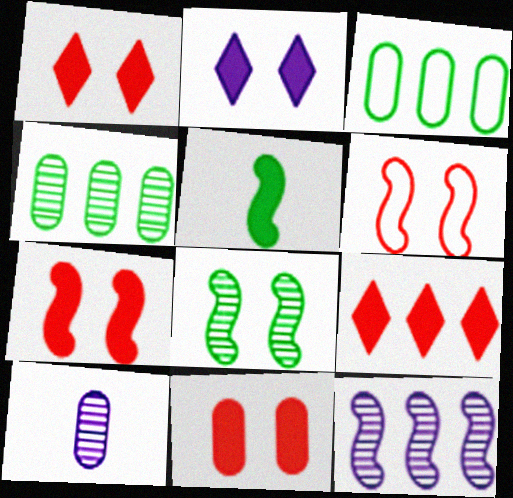[[1, 7, 11], 
[3, 9, 12], 
[3, 10, 11], 
[5, 6, 12]]